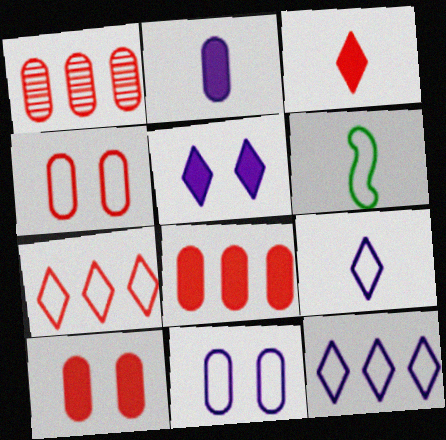[[1, 5, 6], 
[4, 6, 12], 
[6, 7, 11]]